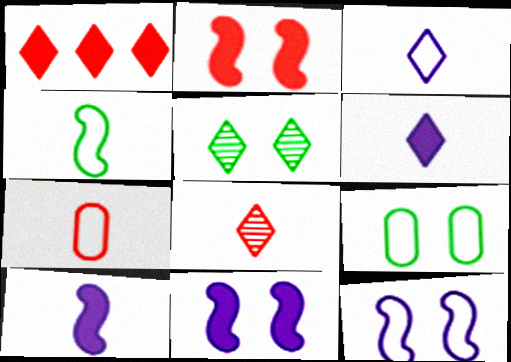[[1, 3, 5], 
[3, 4, 7]]